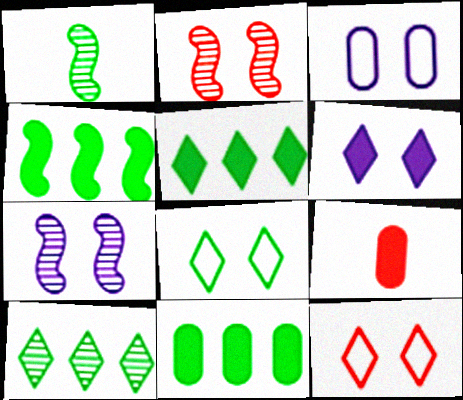[[1, 8, 11], 
[3, 6, 7], 
[4, 5, 11], 
[4, 6, 9]]